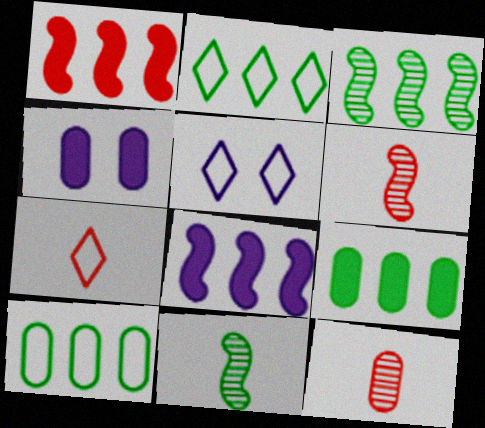[[2, 3, 9], 
[2, 4, 6], 
[2, 5, 7], 
[3, 4, 7], 
[4, 10, 12], 
[5, 6, 9]]